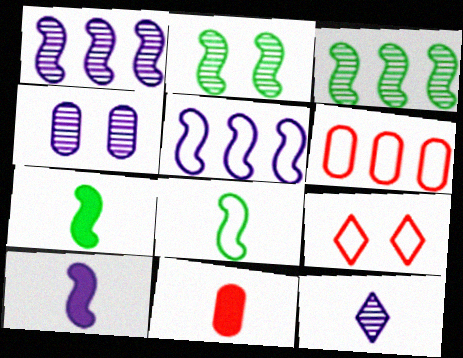[[1, 4, 12], 
[8, 11, 12]]